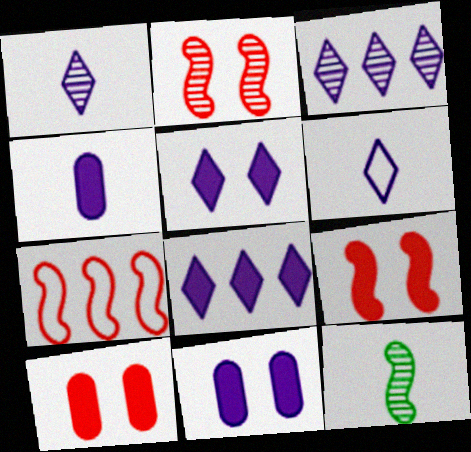[[3, 5, 6]]